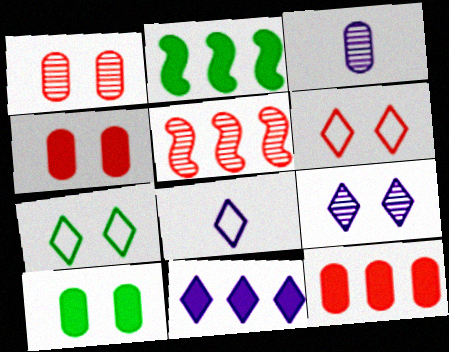[[1, 2, 8], 
[2, 3, 6], 
[2, 11, 12], 
[5, 8, 10], 
[8, 9, 11]]